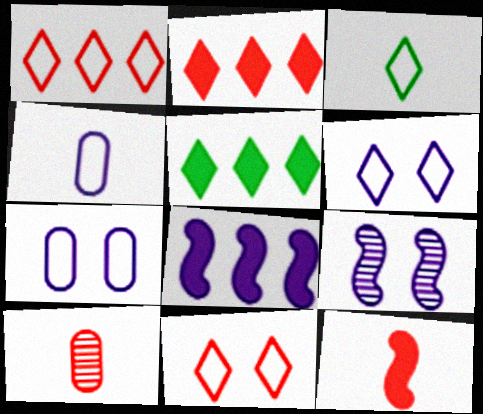[[1, 3, 6]]